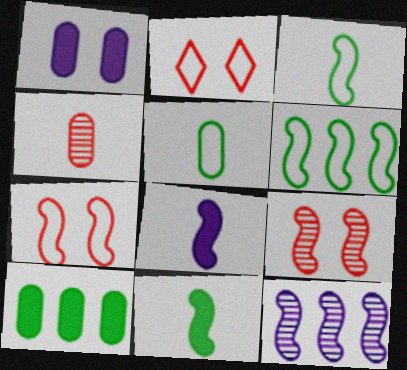[[6, 8, 9], 
[7, 11, 12]]